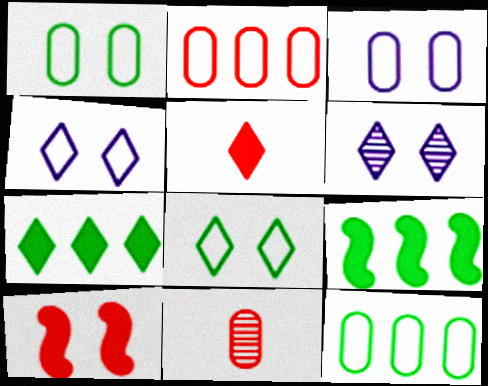[[1, 6, 10], 
[4, 9, 11]]